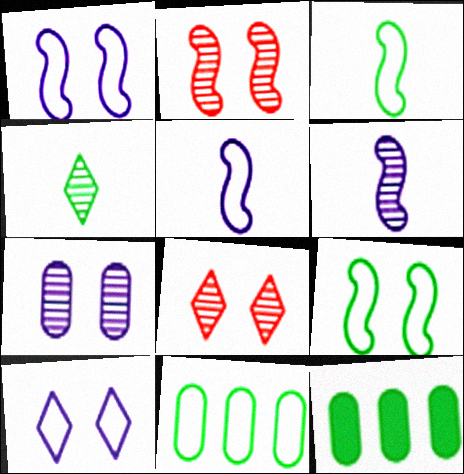[[4, 9, 12], 
[5, 8, 12]]